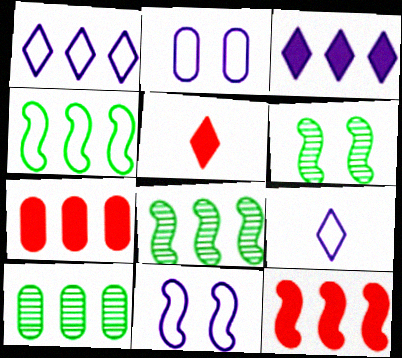[[1, 7, 8], 
[1, 10, 12], 
[2, 5, 8], 
[5, 10, 11], 
[6, 7, 9]]